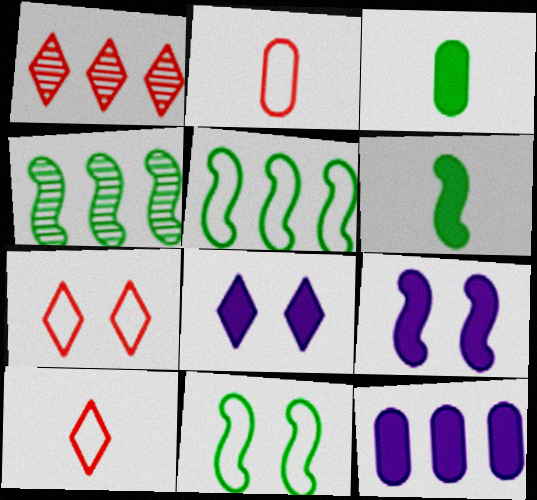[[1, 5, 12], 
[2, 4, 8], 
[4, 6, 11]]